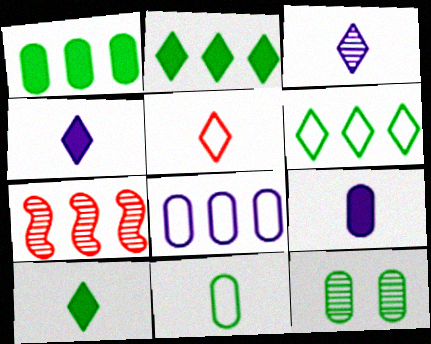[[1, 11, 12], 
[2, 7, 8], 
[3, 5, 10], 
[3, 7, 12]]